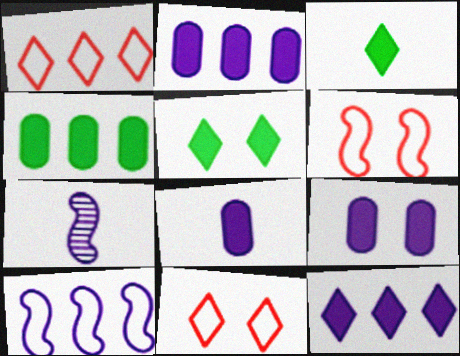[[2, 8, 9], 
[4, 7, 11]]